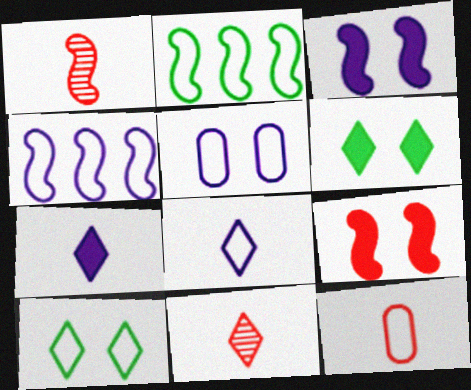[[1, 2, 3], 
[4, 5, 8], 
[4, 10, 12]]